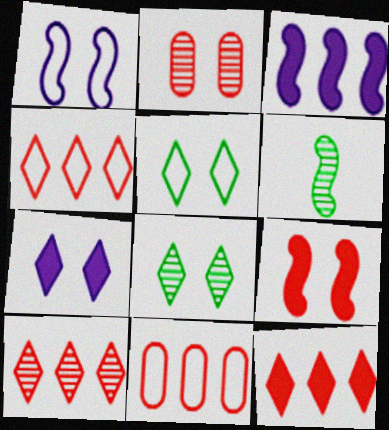[[4, 10, 12], 
[6, 7, 11]]